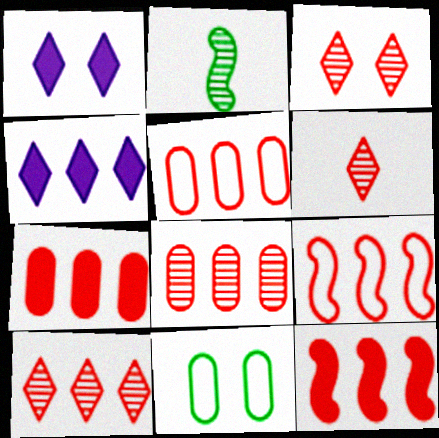[[1, 2, 5], 
[3, 6, 10], 
[5, 7, 8], 
[5, 10, 12], 
[7, 9, 10]]